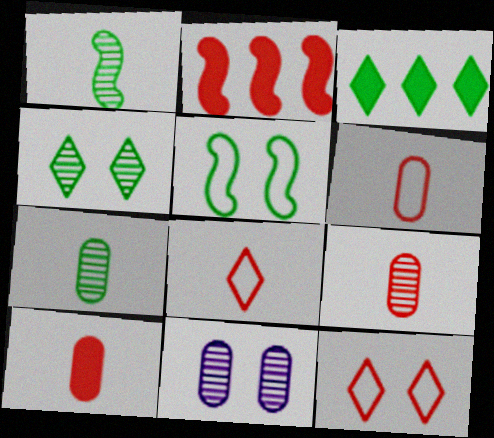[[2, 9, 12], 
[3, 5, 7], 
[6, 9, 10]]